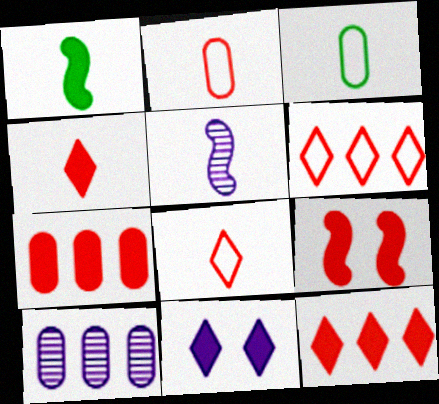[[1, 7, 11], 
[3, 4, 5], 
[4, 7, 9]]